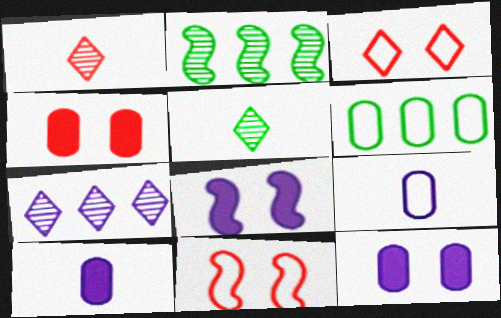[[1, 6, 8], 
[2, 3, 10], 
[7, 8, 9]]